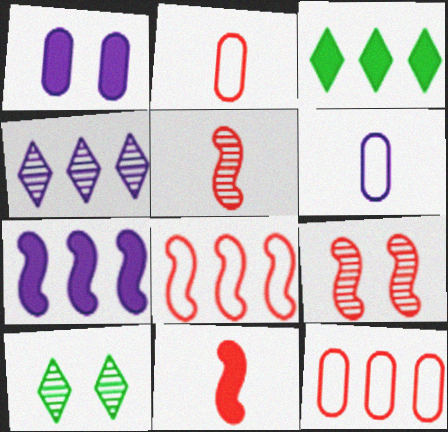[[1, 3, 11], 
[2, 7, 10], 
[3, 6, 9], 
[8, 9, 11]]